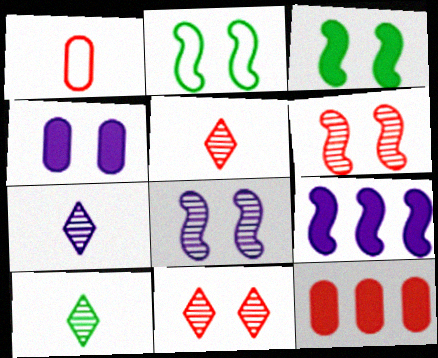[[2, 4, 11], 
[2, 7, 12], 
[5, 7, 10]]